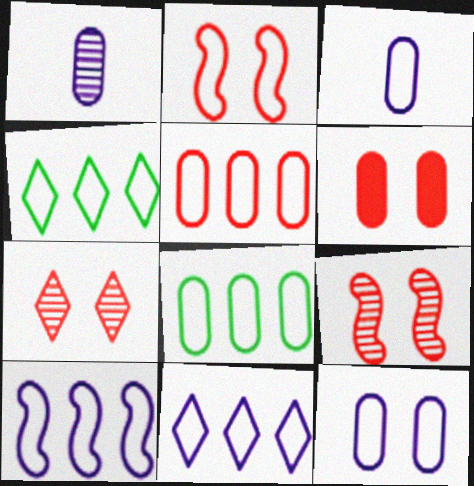[[1, 6, 8], 
[2, 3, 4], 
[2, 6, 7], 
[4, 5, 10]]